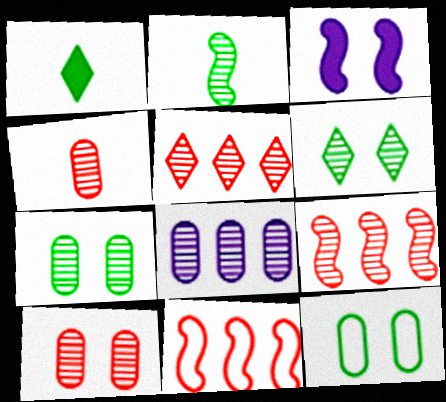[[2, 3, 11], 
[4, 7, 8]]